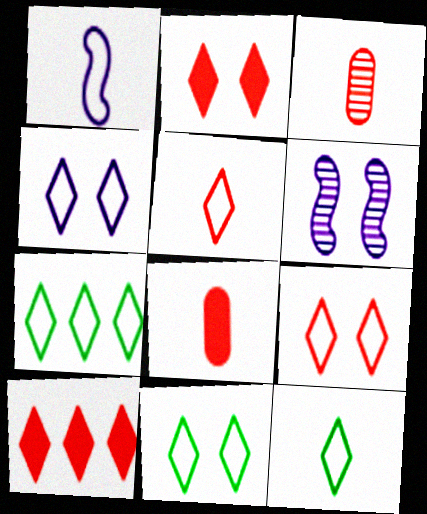[[4, 5, 7], 
[4, 9, 11], 
[6, 7, 8], 
[7, 11, 12]]